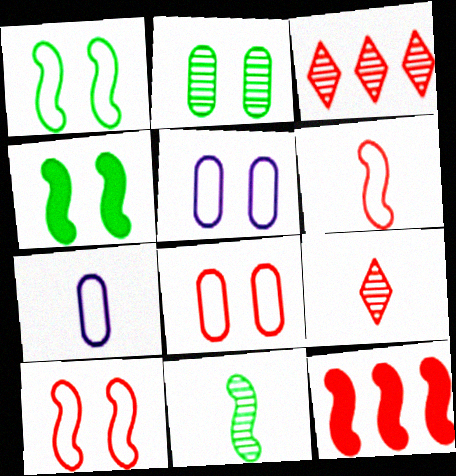[[3, 4, 7], 
[8, 9, 12]]